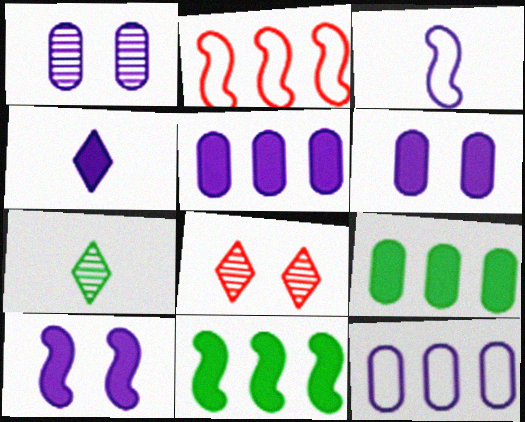[[2, 6, 7], 
[3, 8, 9], 
[4, 5, 10]]